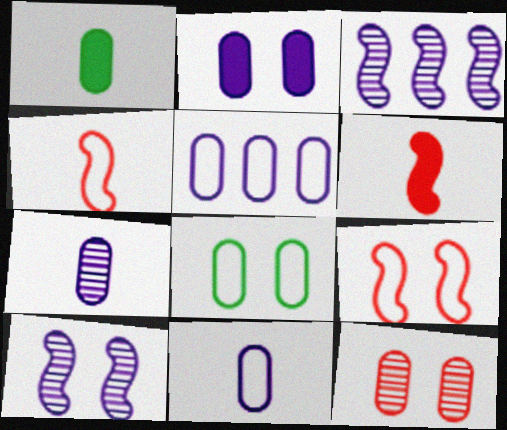[[1, 5, 12], 
[2, 5, 7], 
[2, 8, 12]]